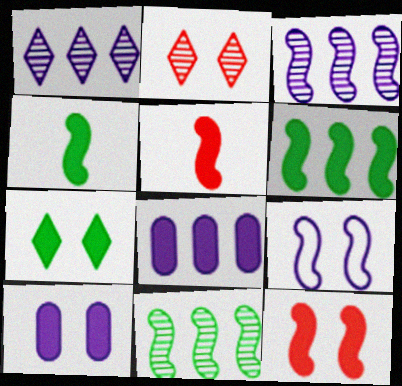[[5, 7, 8], 
[5, 9, 11], 
[7, 10, 12]]